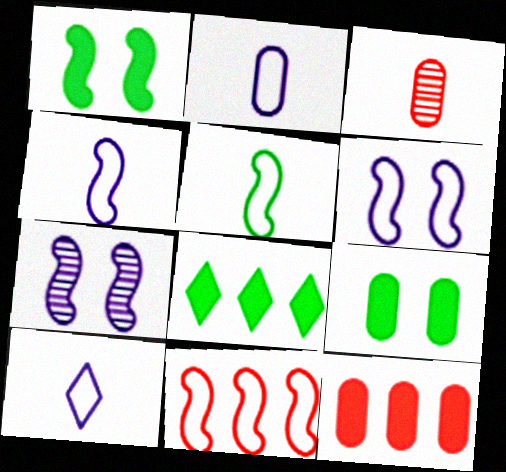[[2, 4, 10], 
[3, 6, 8], 
[5, 6, 11]]